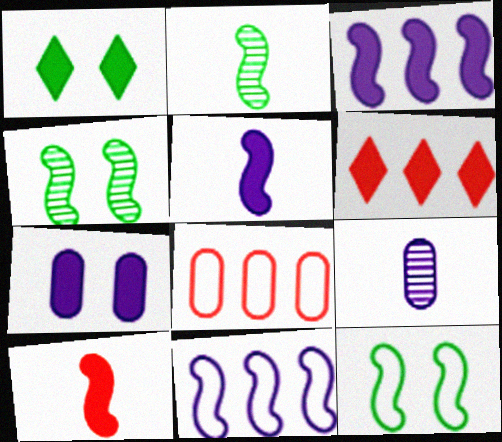[[4, 10, 11], 
[6, 9, 12]]